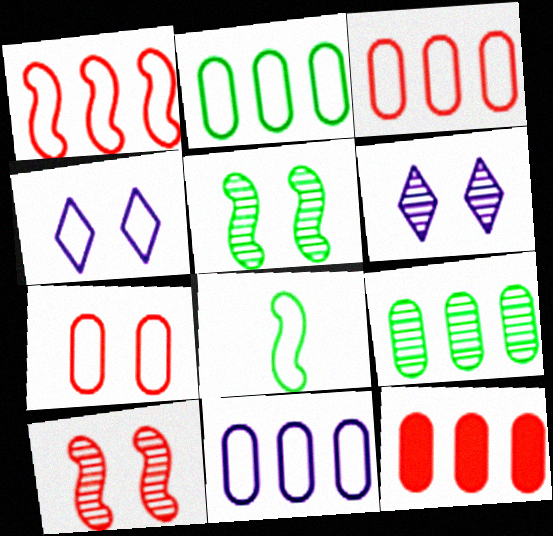[[2, 3, 11], 
[3, 4, 8], 
[6, 8, 12], 
[9, 11, 12]]